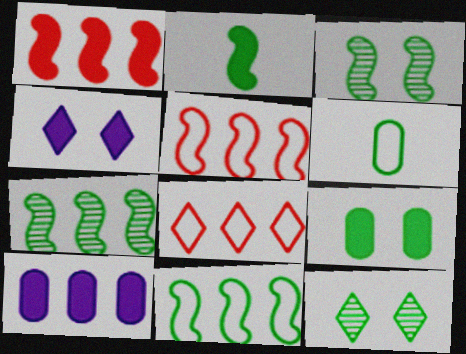[[2, 3, 11], 
[7, 8, 10]]